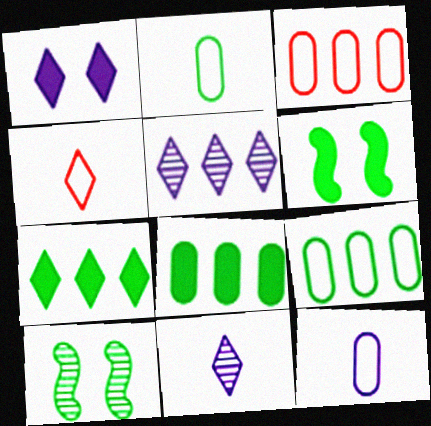[[2, 7, 10], 
[3, 6, 11]]